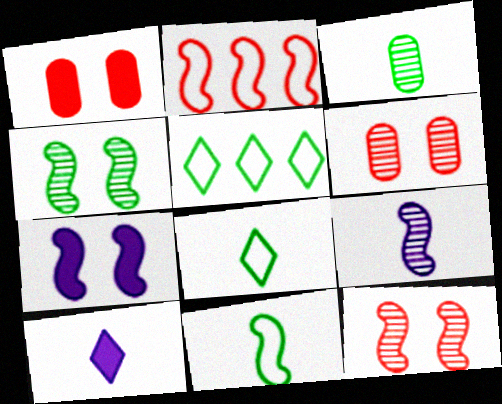[[1, 5, 9]]